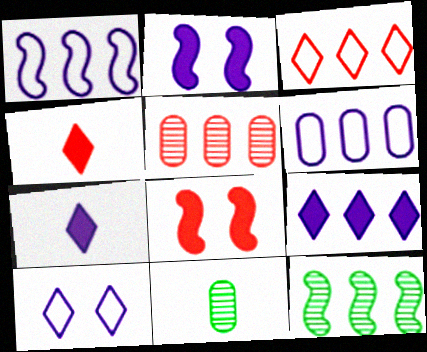[[2, 3, 11]]